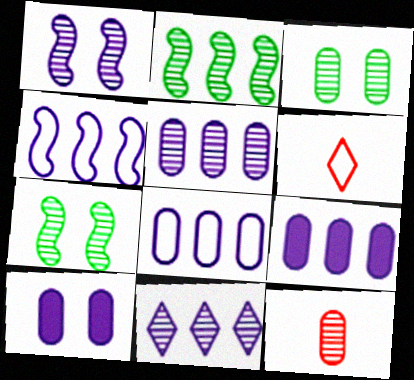[[2, 6, 10], 
[3, 5, 12], 
[4, 9, 11], 
[5, 8, 9], 
[6, 7, 9], 
[7, 11, 12]]